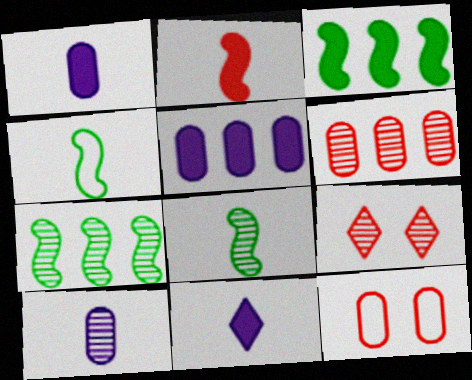[[4, 5, 9], 
[7, 9, 10], 
[7, 11, 12]]